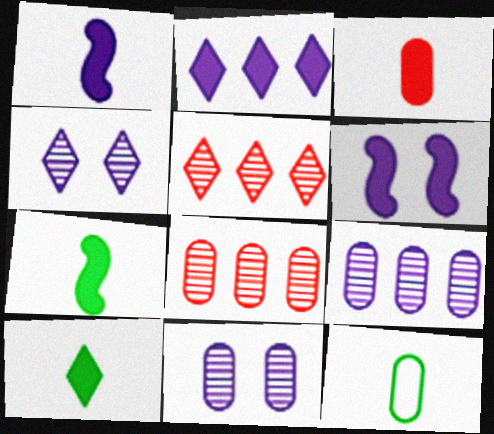[[1, 3, 10], 
[5, 6, 12]]